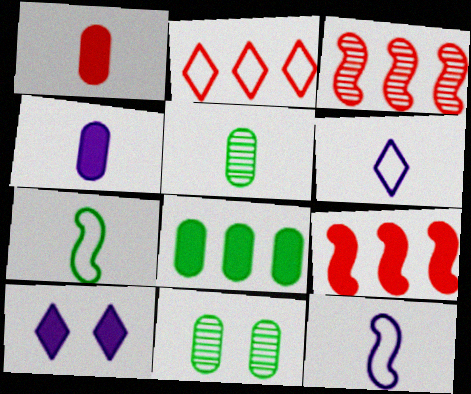[[6, 9, 11]]